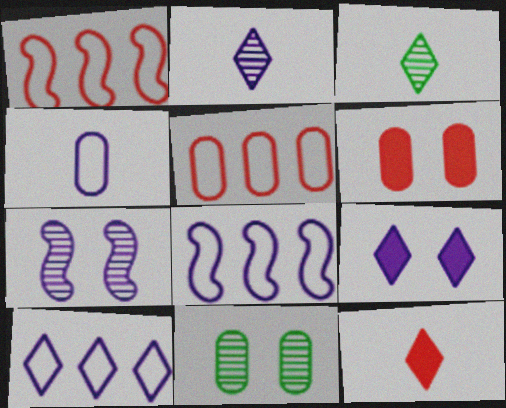[[2, 9, 10], 
[3, 6, 8], 
[8, 11, 12]]